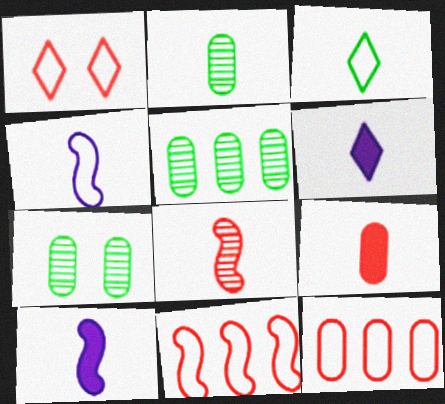[[1, 5, 10], 
[2, 5, 7], 
[6, 7, 11]]